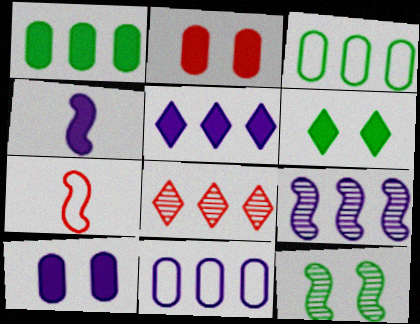[[2, 7, 8], 
[4, 5, 10], 
[5, 9, 11]]